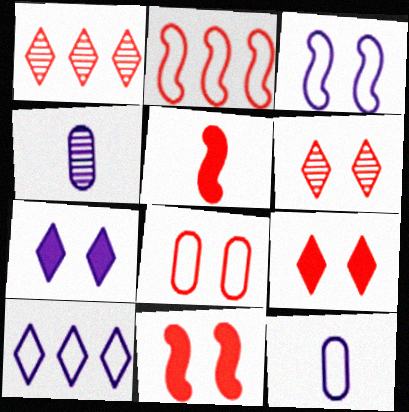[[1, 5, 8], 
[3, 10, 12], 
[6, 8, 11]]